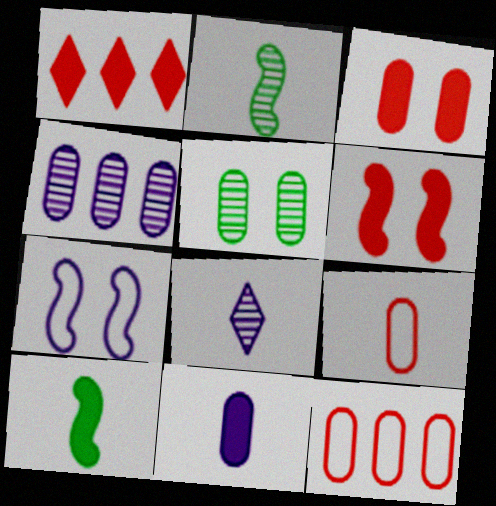[[5, 11, 12], 
[8, 9, 10]]